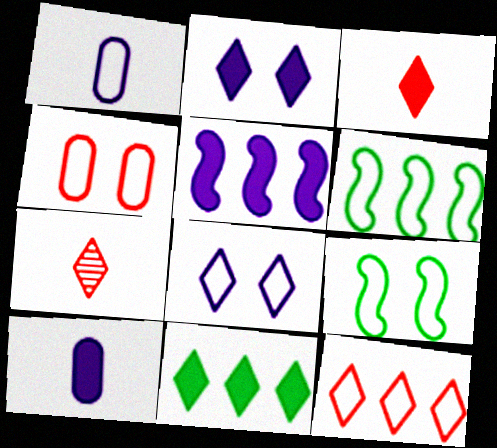[[1, 9, 12], 
[2, 3, 11], 
[2, 5, 10], 
[4, 8, 9], 
[7, 8, 11]]